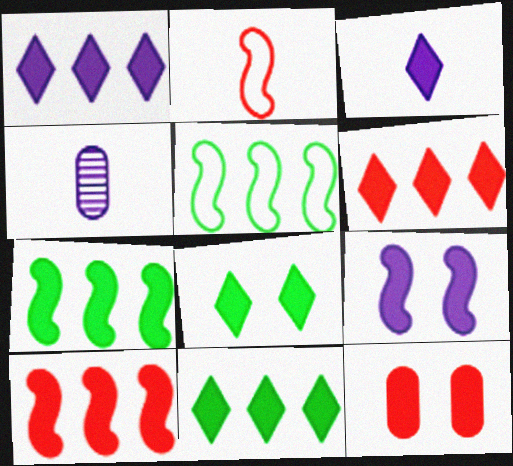[[1, 6, 11], 
[3, 6, 8], 
[3, 7, 12], 
[8, 9, 12]]